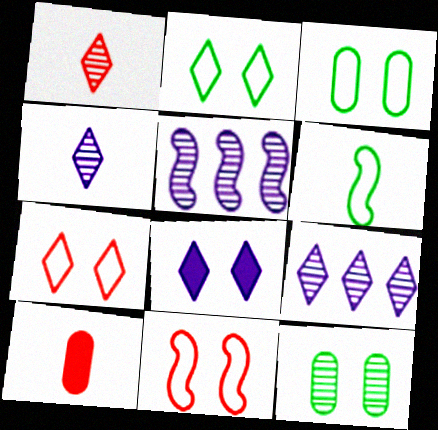[[1, 5, 12], 
[2, 5, 10], 
[4, 6, 10], 
[8, 11, 12]]